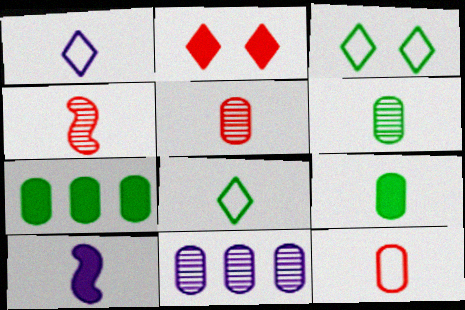[[1, 4, 9], 
[2, 7, 10], 
[5, 8, 10]]